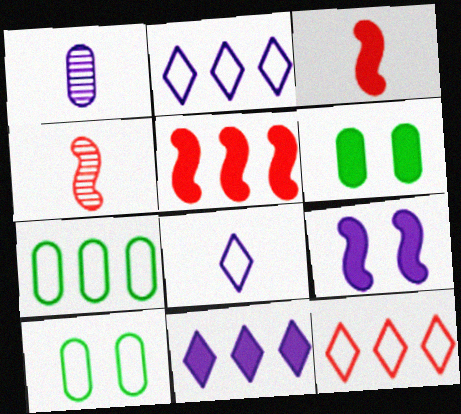[[1, 2, 9], 
[2, 4, 6], 
[3, 6, 11], 
[4, 10, 11]]